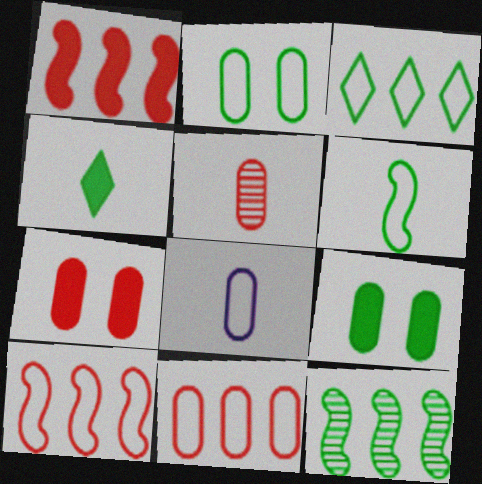[[2, 3, 6], 
[2, 4, 12], 
[2, 8, 11], 
[5, 7, 11]]